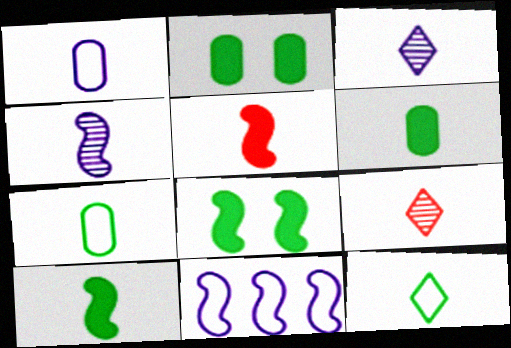[[1, 9, 10], 
[2, 9, 11], 
[3, 5, 7]]